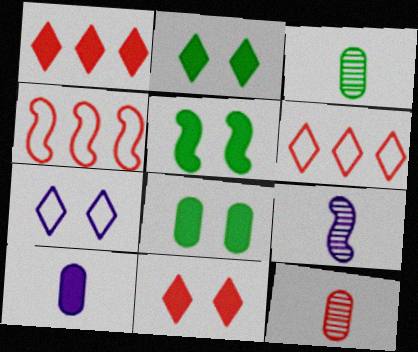[[1, 5, 10], 
[2, 5, 8], 
[4, 5, 9], 
[4, 11, 12], 
[6, 8, 9]]